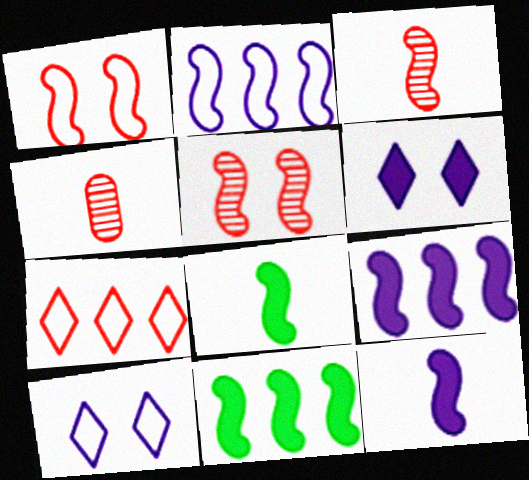[[2, 5, 8], 
[4, 10, 11]]